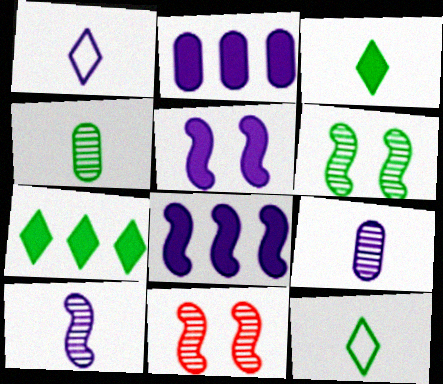[[2, 11, 12]]